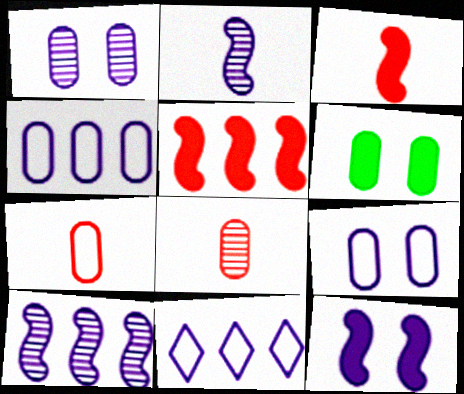[[4, 6, 8]]